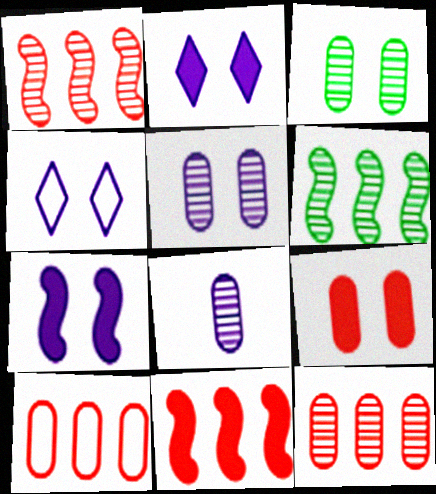[[3, 8, 12], 
[4, 5, 7]]